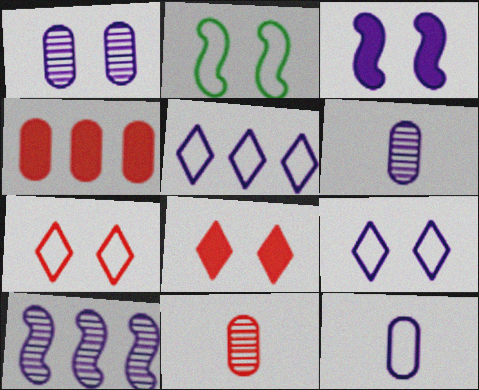[[1, 2, 8], 
[1, 3, 9], 
[3, 5, 6]]